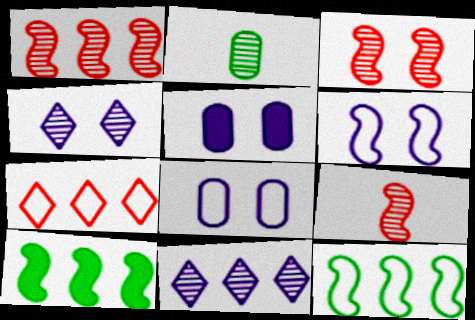[[1, 2, 4], 
[1, 3, 9], 
[2, 3, 11], 
[4, 5, 6], 
[6, 9, 10]]